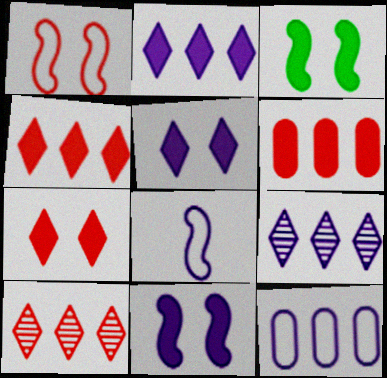[]